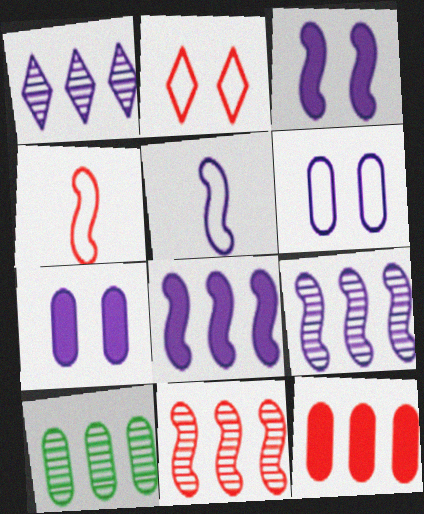[[1, 5, 7], 
[1, 10, 11], 
[3, 5, 9]]